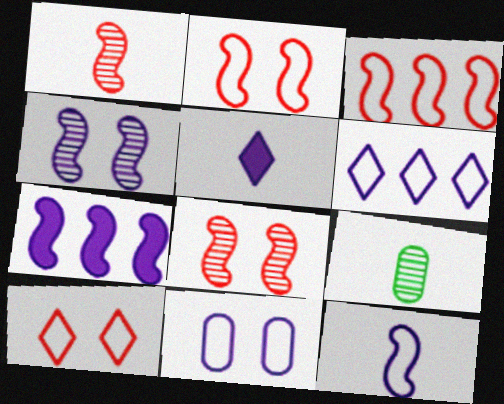[[4, 7, 12], 
[6, 11, 12], 
[7, 9, 10]]